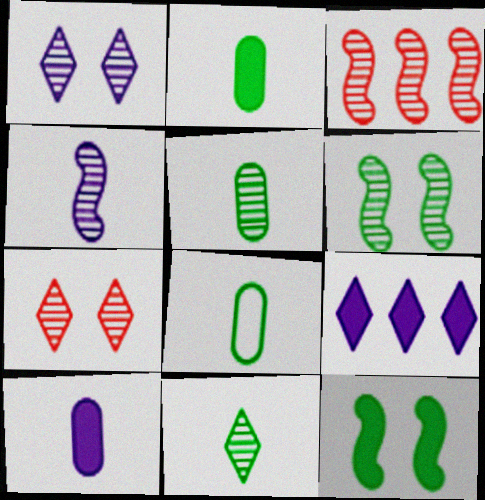[[1, 3, 5], 
[2, 5, 8], 
[3, 4, 6]]